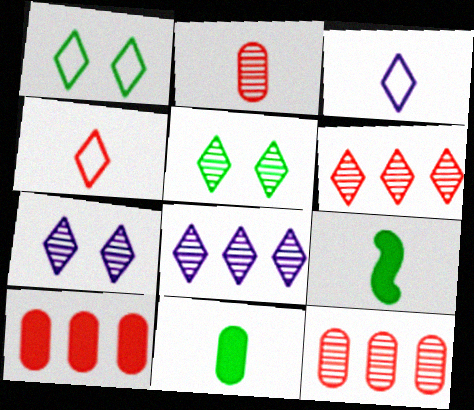[[2, 3, 9]]